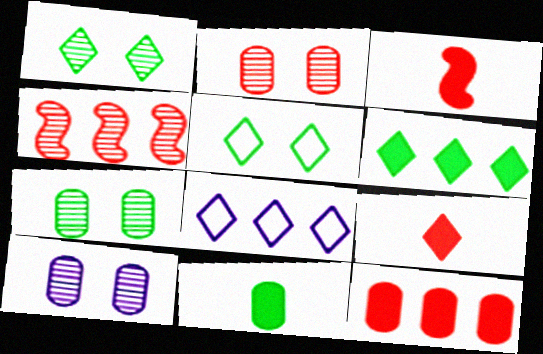[[1, 8, 9], 
[2, 7, 10], 
[3, 7, 8]]